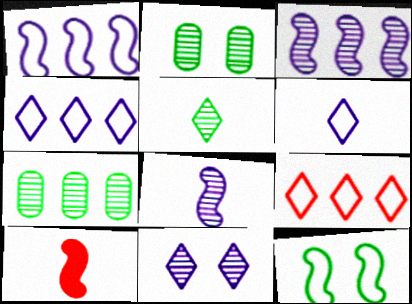[[2, 4, 10], 
[3, 10, 12]]